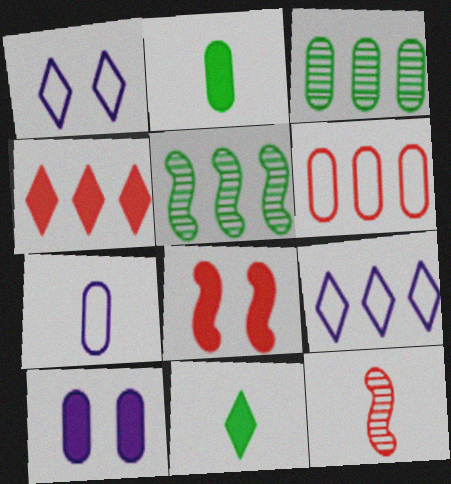[[7, 11, 12]]